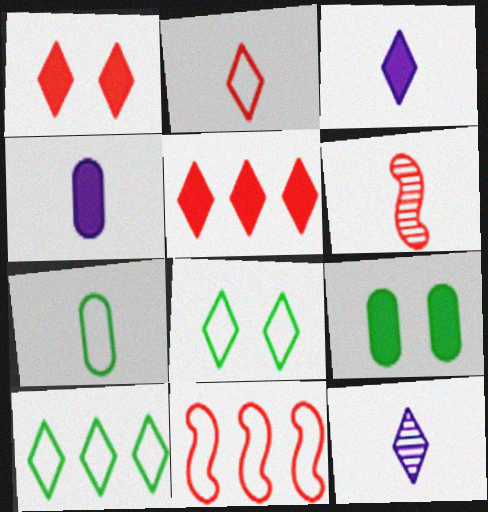[[1, 10, 12], 
[3, 6, 7], 
[5, 8, 12], 
[9, 11, 12]]